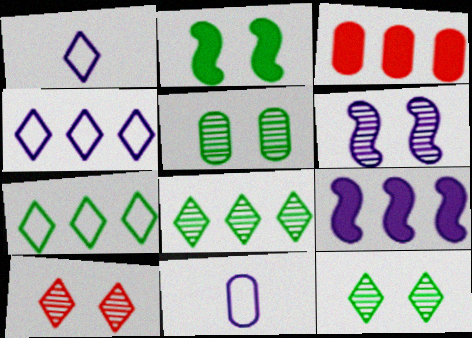[[3, 5, 11], 
[5, 6, 10]]